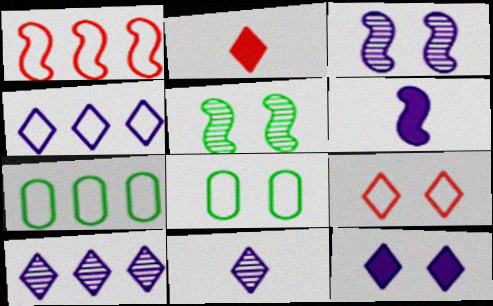[[1, 4, 7], 
[1, 5, 6], 
[2, 3, 7], 
[4, 11, 12]]